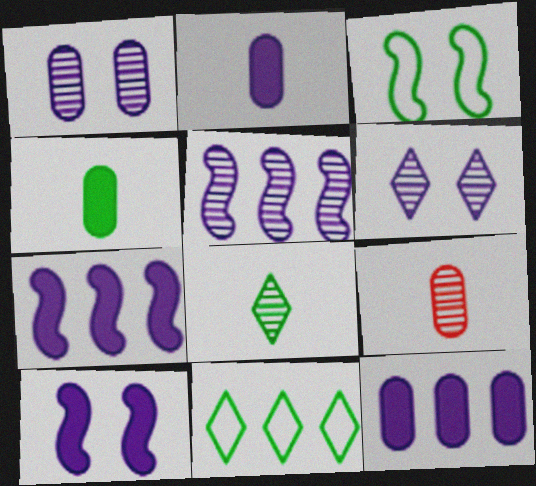[[9, 10, 11]]